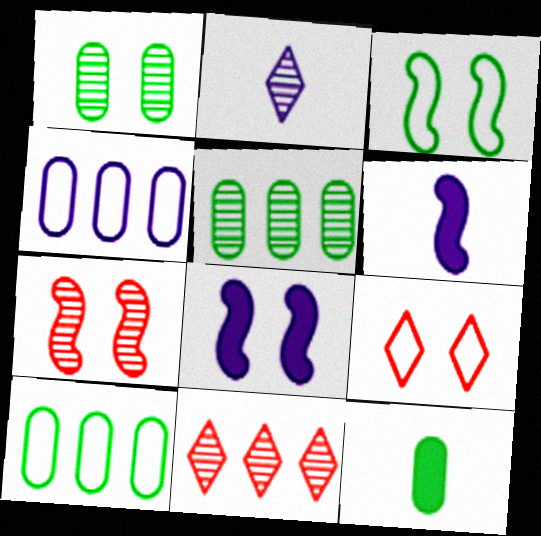[[1, 8, 9], 
[1, 10, 12], 
[2, 4, 8], 
[2, 5, 7], 
[3, 7, 8], 
[5, 6, 9]]